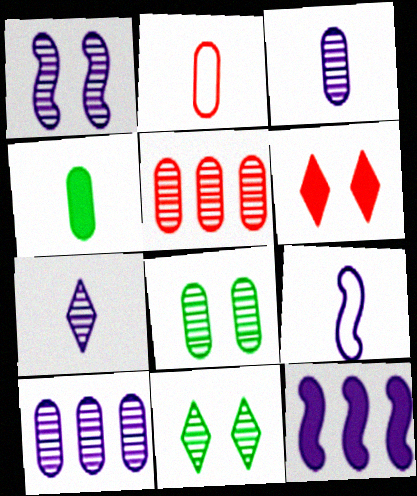[[1, 7, 10], 
[1, 9, 12], 
[2, 3, 4], 
[2, 11, 12], 
[3, 5, 8], 
[4, 6, 12]]